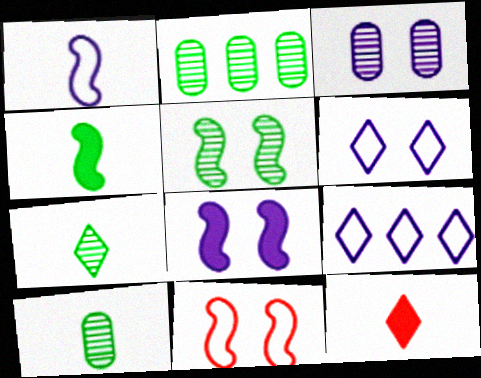[[1, 10, 12], 
[2, 5, 7], 
[3, 6, 8], 
[5, 8, 11]]